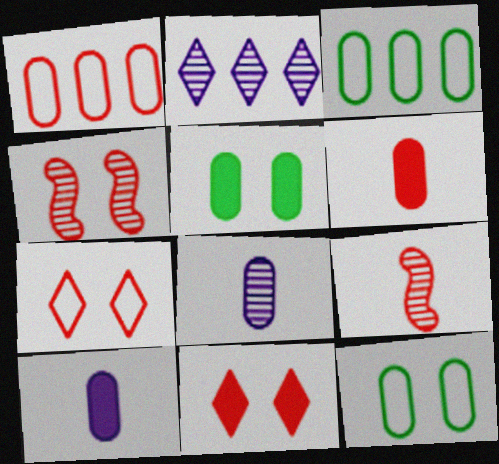[[1, 5, 8], 
[1, 9, 11]]